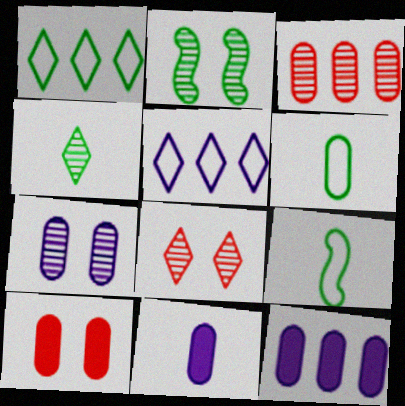[[2, 7, 8], 
[8, 9, 12]]